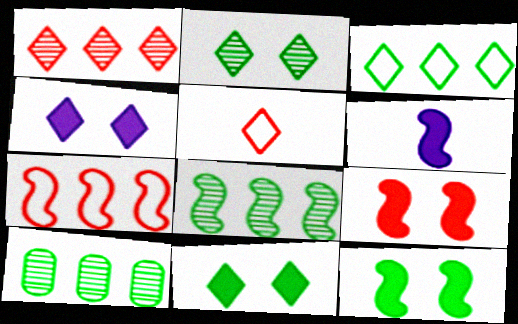[]